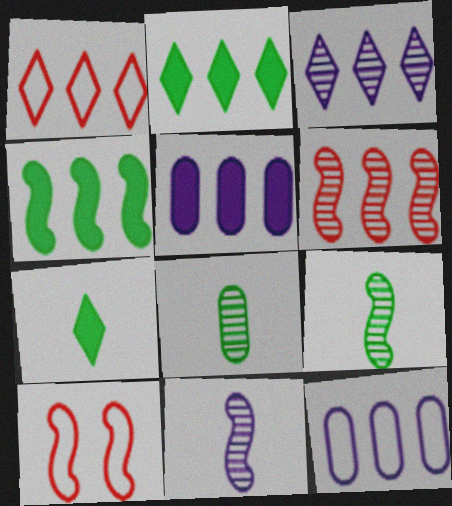[[1, 2, 3], 
[2, 6, 12], 
[4, 10, 11]]